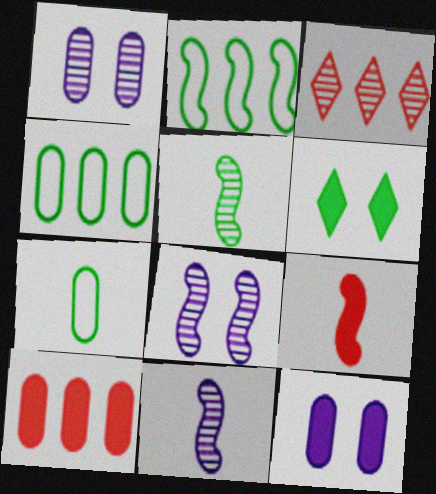[[1, 3, 5], 
[1, 7, 10], 
[2, 8, 9], 
[4, 5, 6]]